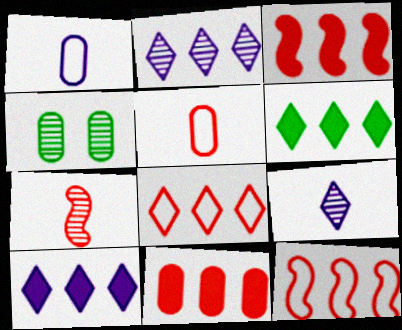[[1, 4, 11], 
[2, 4, 7], 
[2, 6, 8]]